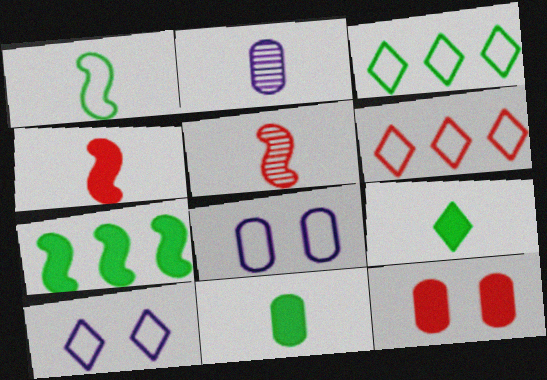[[1, 6, 8], 
[5, 6, 12]]